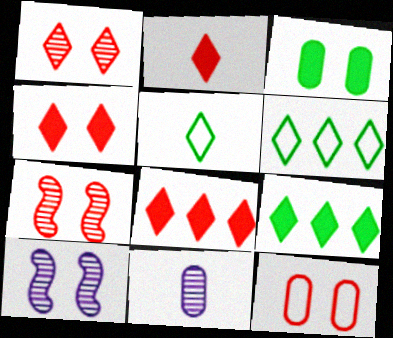[[2, 4, 8], 
[4, 7, 12]]